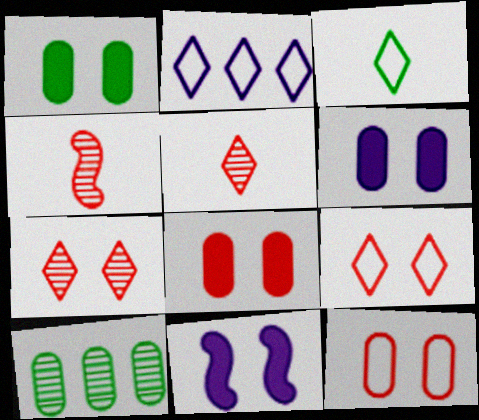[[1, 2, 4], 
[1, 6, 8], 
[2, 3, 9]]